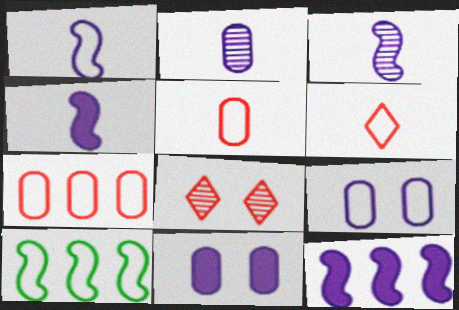[[1, 3, 4], 
[6, 9, 10]]